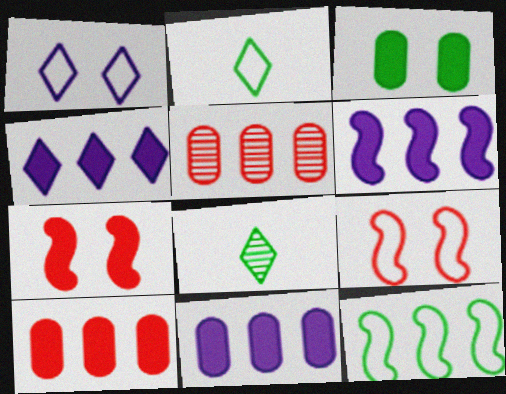[[3, 8, 12], 
[4, 5, 12], 
[4, 6, 11], 
[8, 9, 11]]